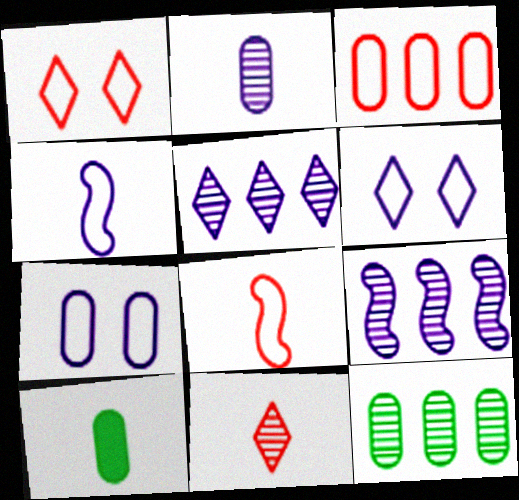[[1, 3, 8], 
[1, 9, 10], 
[4, 10, 11]]